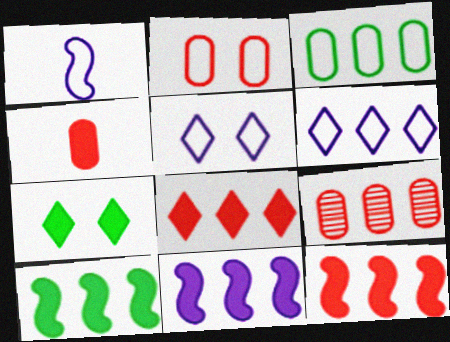[[1, 7, 9], 
[2, 4, 9], 
[4, 7, 11], 
[6, 9, 10], 
[10, 11, 12]]